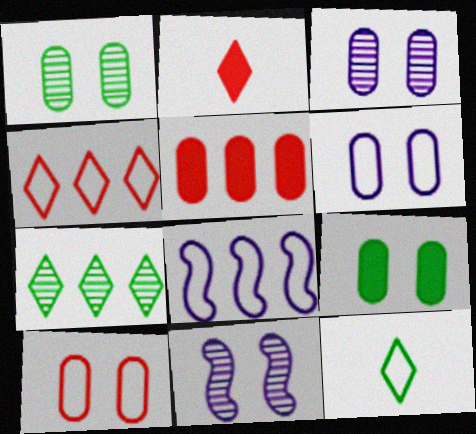[[1, 2, 8], 
[3, 9, 10], 
[5, 7, 8], 
[5, 11, 12], 
[8, 10, 12]]